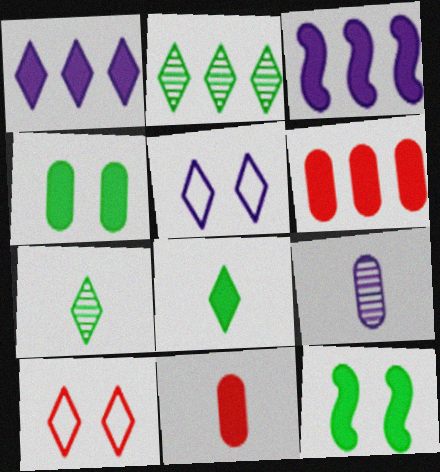[[1, 7, 10], 
[1, 11, 12], 
[3, 5, 9]]